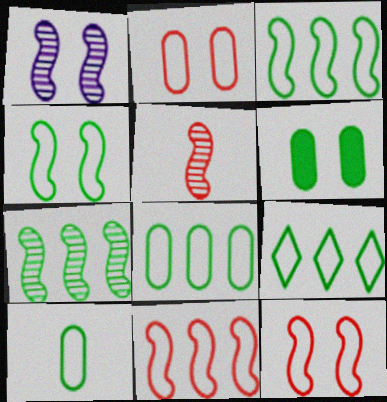[[1, 5, 7], 
[3, 8, 9], 
[4, 9, 10]]